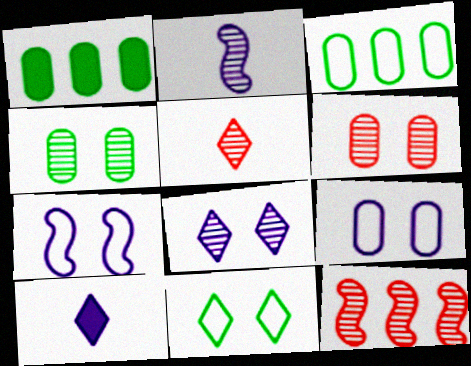[[1, 5, 7], 
[5, 6, 12]]